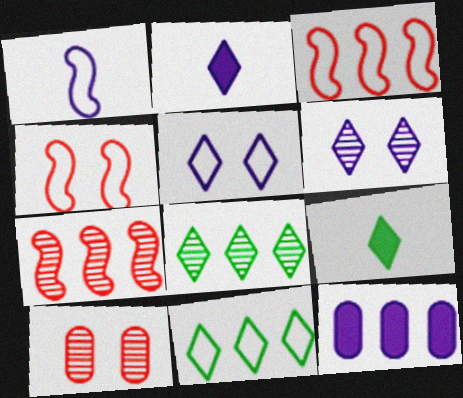[[1, 6, 12], 
[3, 8, 12], 
[7, 11, 12]]